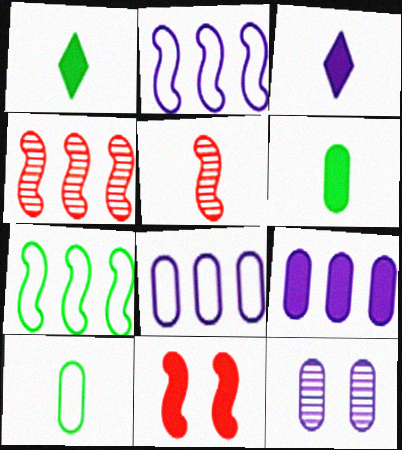[[1, 9, 11], 
[2, 3, 12], 
[3, 5, 10]]